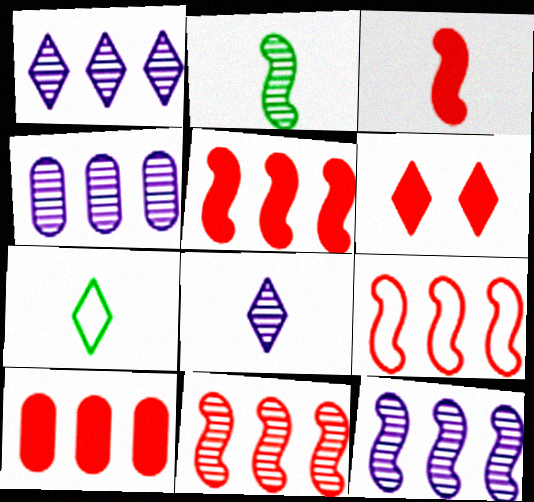[[1, 4, 12], 
[1, 6, 7], 
[3, 6, 10], 
[5, 9, 11]]